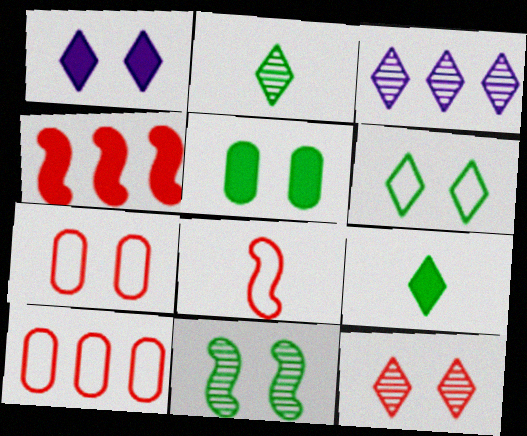[[1, 6, 12], 
[1, 7, 11], 
[2, 3, 12], 
[3, 5, 8], 
[5, 6, 11]]